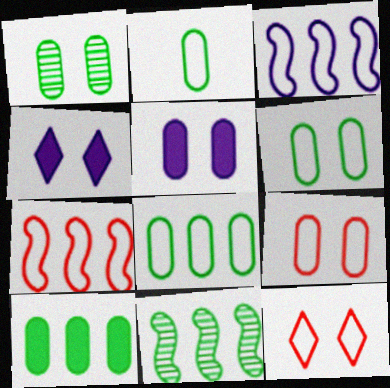[[1, 2, 10], 
[1, 5, 9], 
[2, 3, 12], 
[2, 6, 8]]